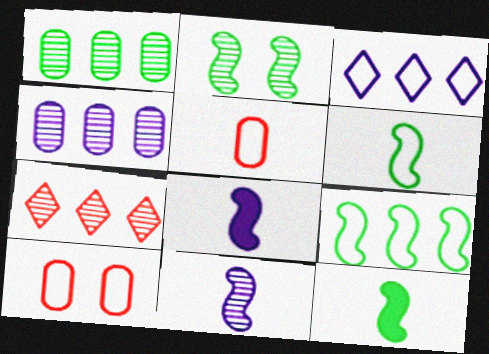[[2, 9, 12], 
[3, 6, 10]]